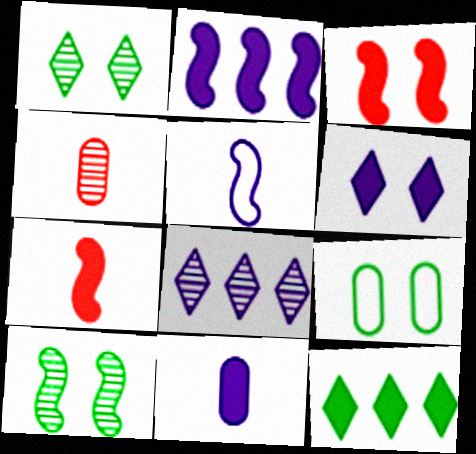[[2, 6, 11], 
[3, 11, 12], 
[4, 8, 10], 
[7, 8, 9]]